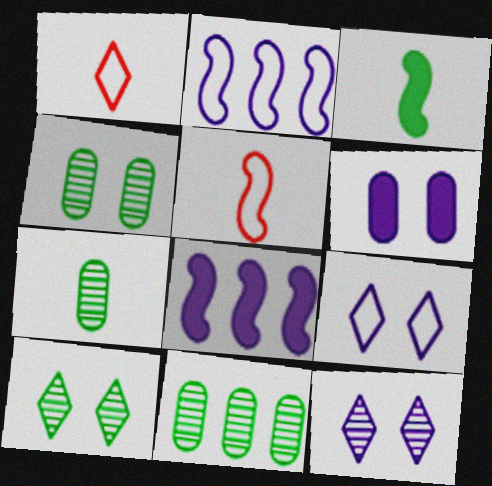[[1, 4, 8], 
[4, 7, 11]]